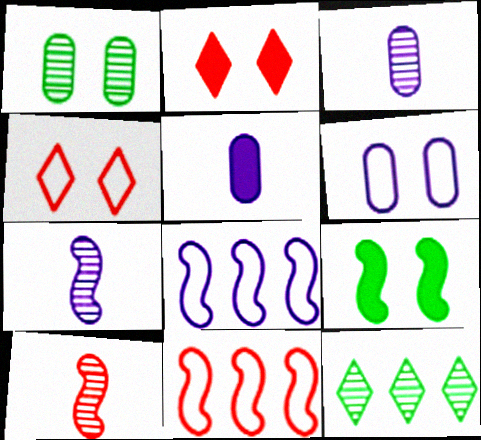[[7, 9, 11], 
[8, 9, 10]]